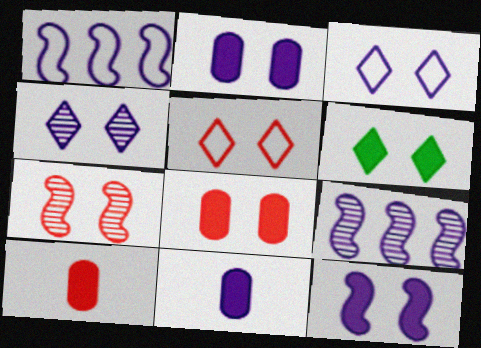[[1, 4, 11], 
[3, 9, 11], 
[4, 5, 6], 
[5, 7, 8], 
[6, 8, 12]]